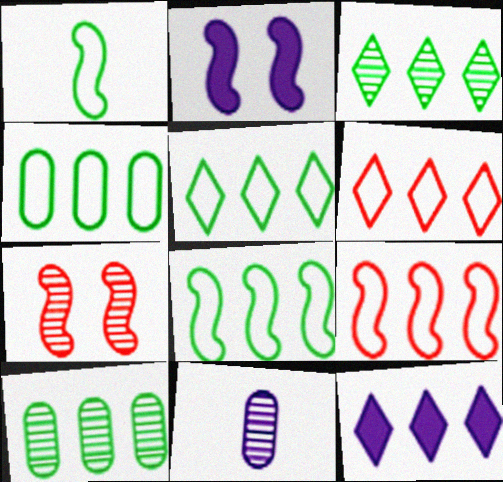[[3, 6, 12], 
[3, 7, 11], 
[4, 5, 8], 
[9, 10, 12]]